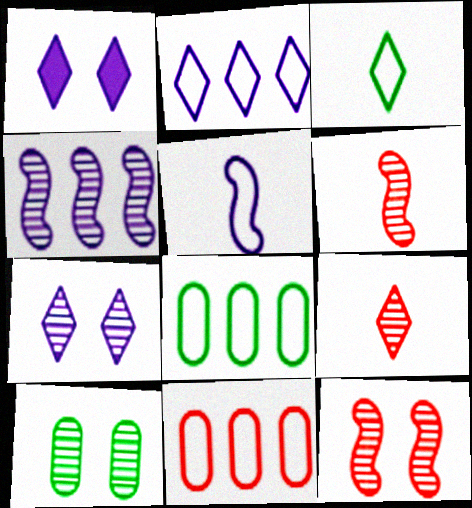[[1, 6, 8], 
[4, 9, 10], 
[7, 10, 12]]